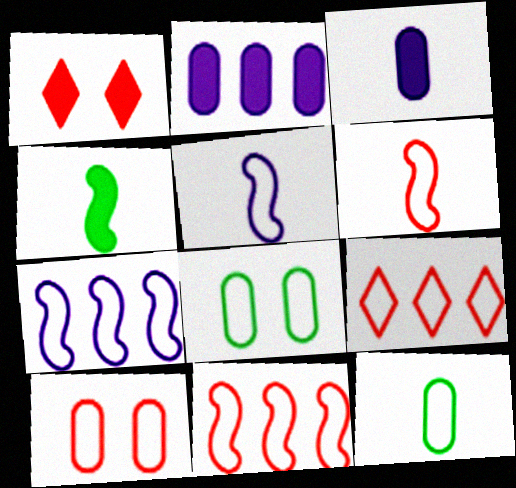[[1, 2, 4], 
[5, 8, 9], 
[6, 9, 10]]